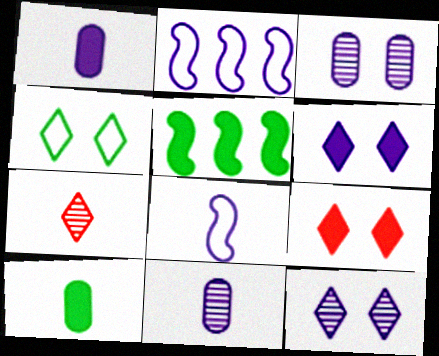[[1, 2, 12], 
[1, 5, 9], 
[2, 6, 11], 
[4, 9, 12], 
[7, 8, 10]]